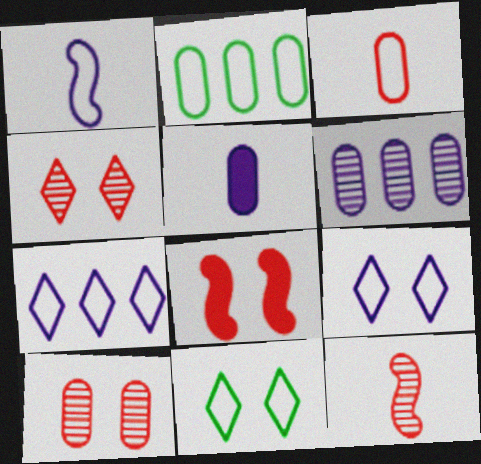[[2, 5, 10]]